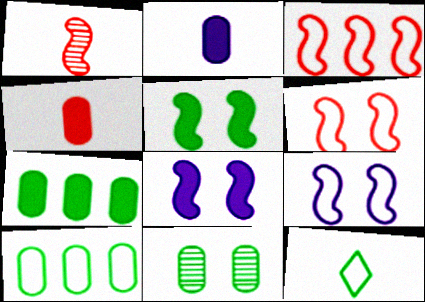[[1, 2, 12]]